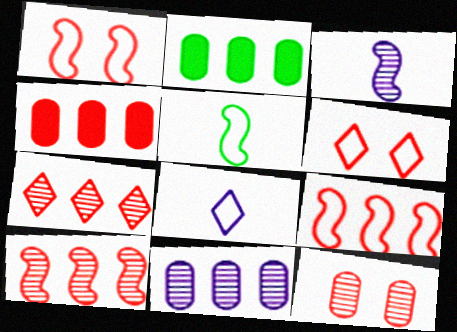[[2, 3, 6], 
[4, 7, 9]]